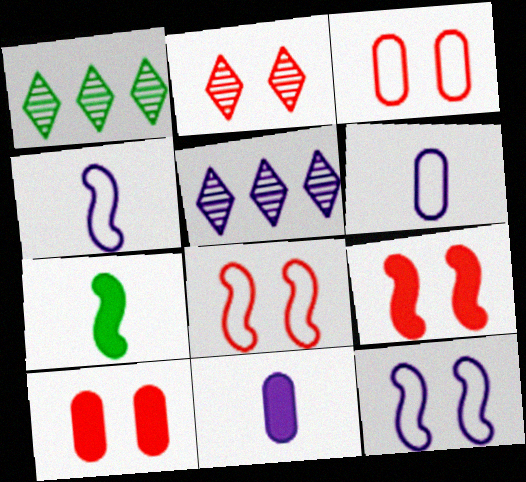[[1, 4, 10], 
[1, 6, 9], 
[1, 8, 11], 
[2, 3, 9], 
[2, 8, 10], 
[3, 5, 7], 
[5, 11, 12]]